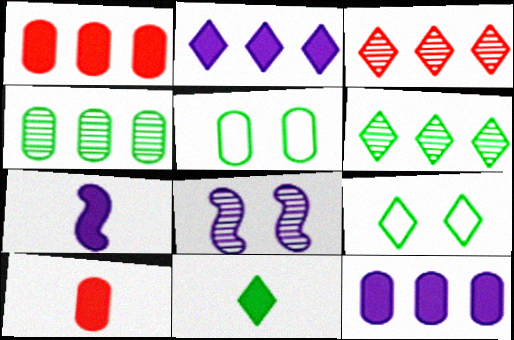[[3, 5, 7], 
[6, 9, 11], 
[7, 10, 11]]